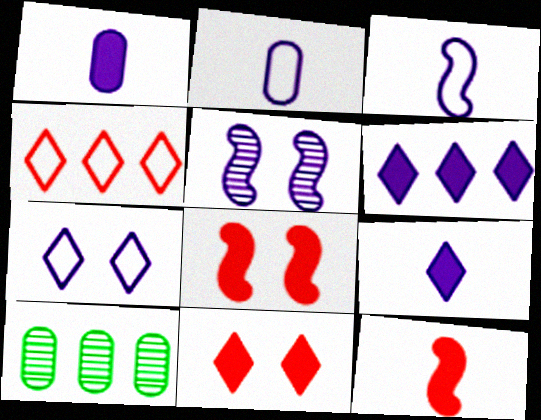[[2, 5, 6], 
[3, 10, 11], 
[7, 10, 12]]